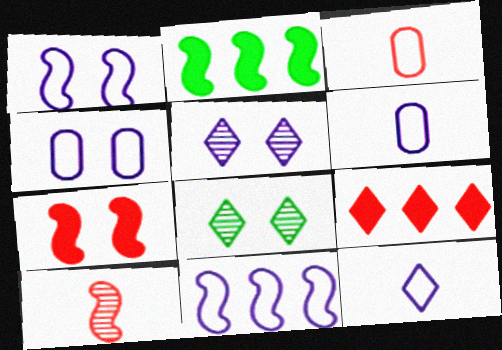[[1, 2, 10], 
[2, 3, 5], 
[4, 7, 8], 
[4, 11, 12], 
[8, 9, 12]]